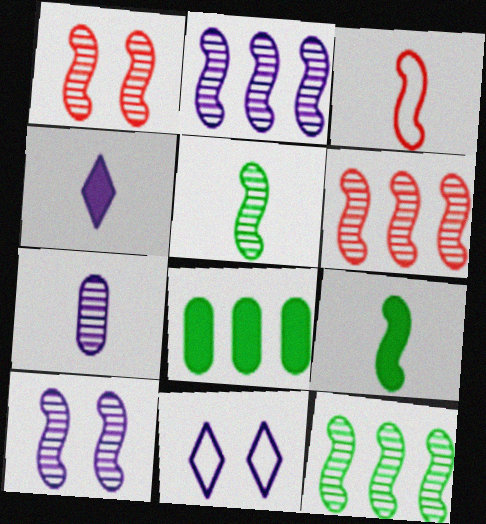[[1, 2, 5], 
[2, 6, 12], 
[5, 6, 10]]